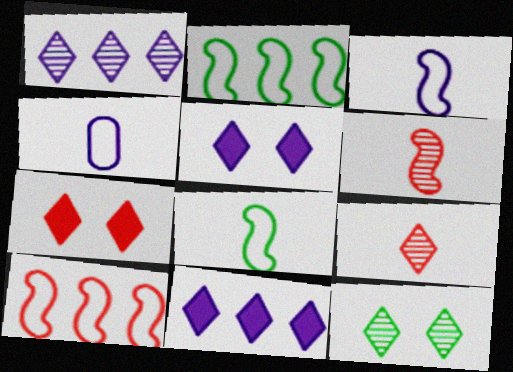[[1, 9, 12]]